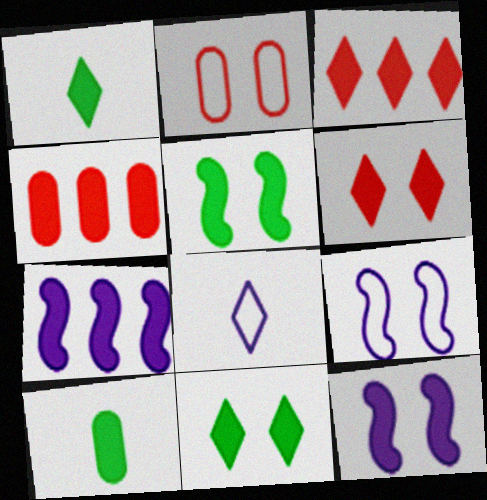[[1, 4, 12], 
[3, 10, 12], 
[6, 7, 10]]